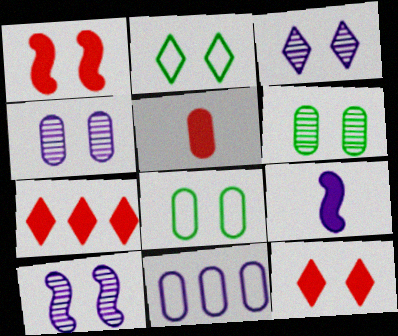[[1, 2, 4], 
[1, 3, 8], 
[1, 5, 7], 
[2, 3, 12], 
[3, 4, 10], 
[3, 9, 11], 
[5, 6, 11], 
[8, 10, 12]]